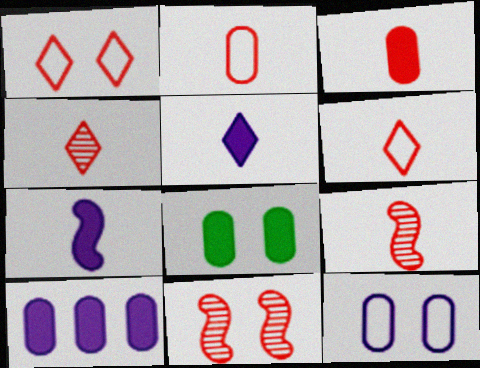[[3, 6, 9], 
[3, 8, 10]]